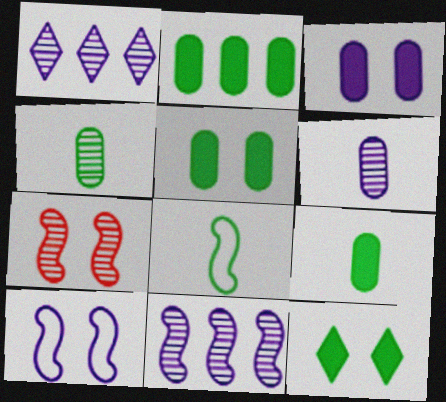[[1, 4, 7], 
[2, 5, 9]]